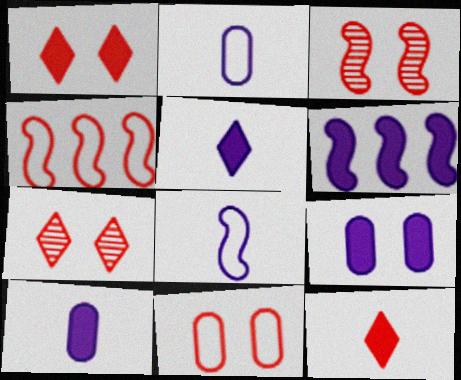[[1, 3, 11], 
[5, 6, 9]]